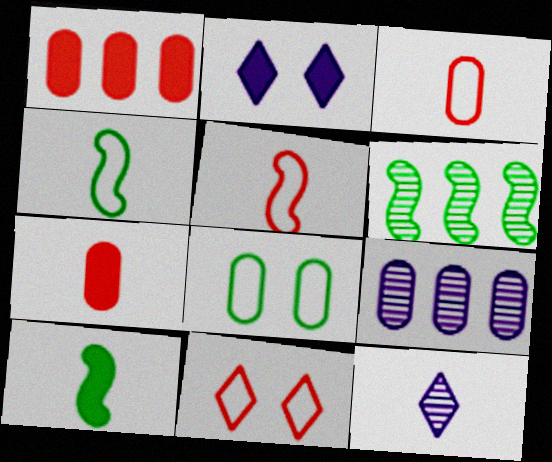[[1, 2, 10], 
[2, 3, 6], 
[3, 10, 12], 
[4, 7, 12], 
[7, 8, 9], 
[9, 10, 11]]